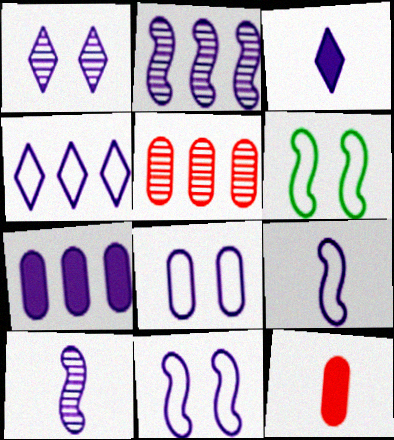[[1, 3, 4], 
[1, 7, 9], 
[2, 3, 8], 
[2, 4, 7], 
[3, 5, 6], 
[4, 8, 9]]